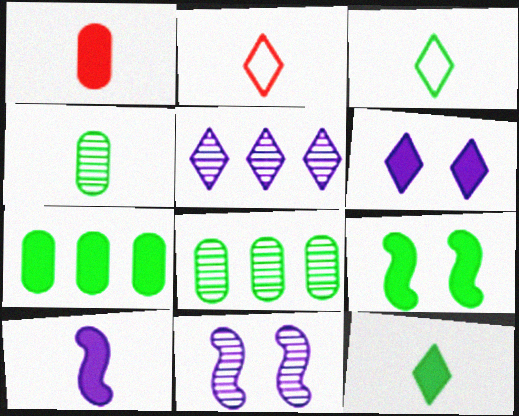[[1, 10, 12], 
[2, 4, 10], 
[2, 7, 11], 
[3, 8, 9], 
[7, 9, 12]]